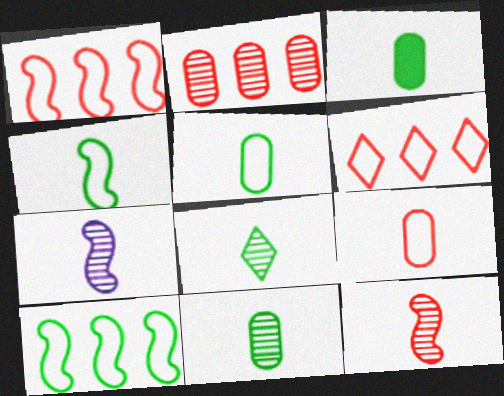[[3, 4, 8], 
[3, 5, 11]]